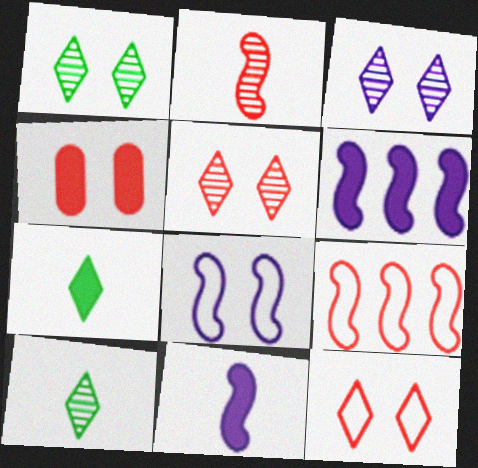[[1, 3, 5], 
[1, 4, 8], 
[4, 6, 7]]